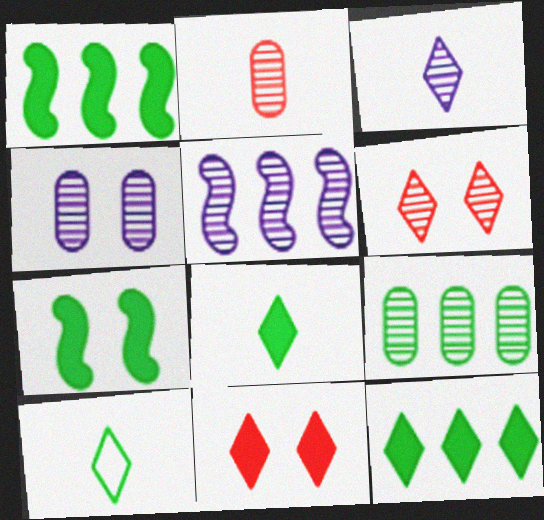[[2, 4, 9], 
[3, 4, 5], 
[7, 9, 10]]